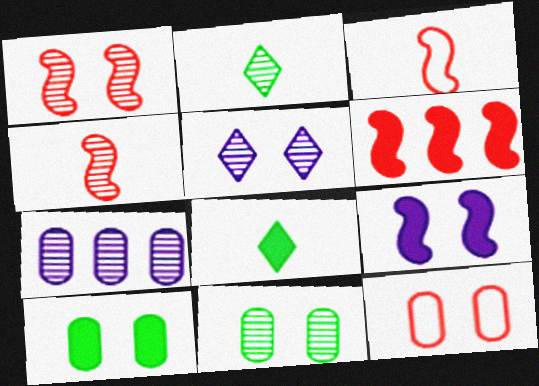[[1, 2, 7], 
[1, 3, 6], 
[1, 5, 11]]